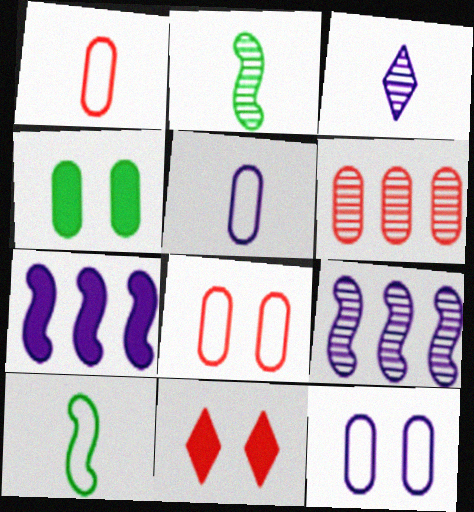[[3, 7, 12], 
[4, 5, 6]]